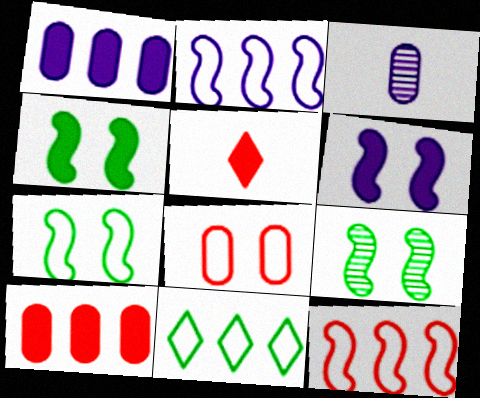[[1, 4, 5], 
[4, 7, 9]]